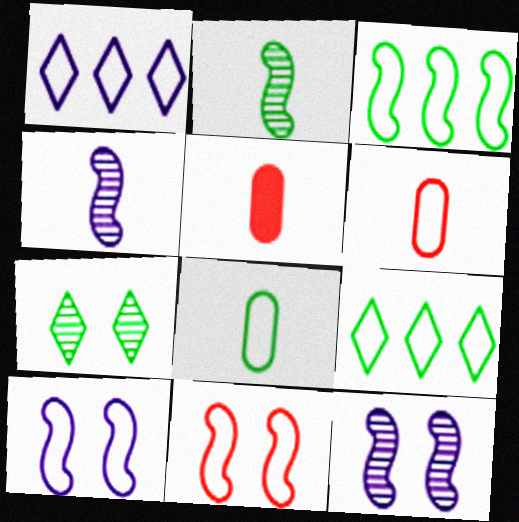[[1, 8, 11], 
[5, 9, 12], 
[6, 9, 10]]